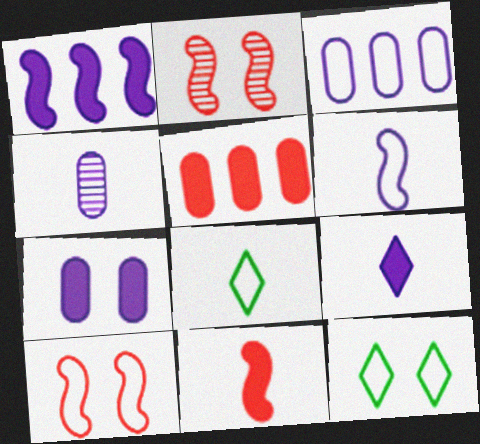[[1, 7, 9], 
[2, 7, 12], 
[3, 4, 7], 
[3, 8, 10], 
[4, 6, 9], 
[4, 8, 11]]